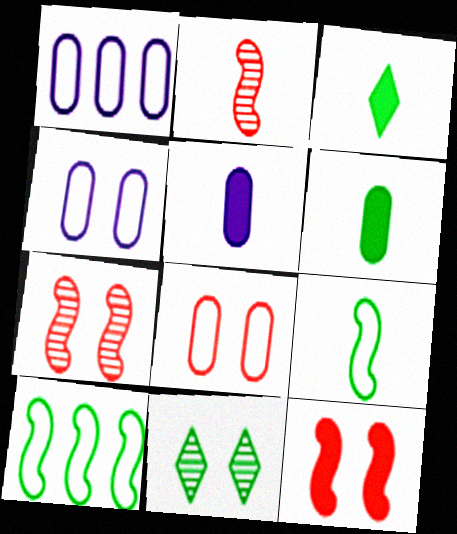[[1, 3, 7], 
[4, 11, 12], 
[6, 10, 11]]